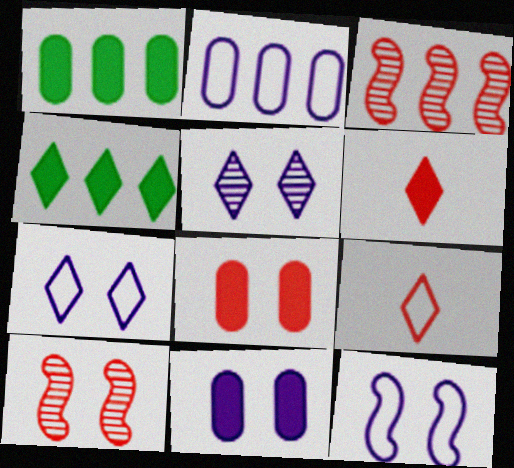[[2, 3, 4], 
[3, 8, 9], 
[4, 5, 9], 
[5, 11, 12]]